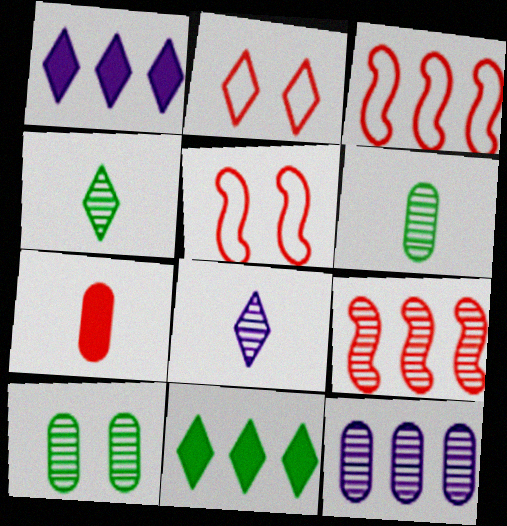[[1, 2, 4], 
[1, 5, 6], 
[2, 7, 9], 
[2, 8, 11], 
[3, 11, 12], 
[8, 9, 10]]